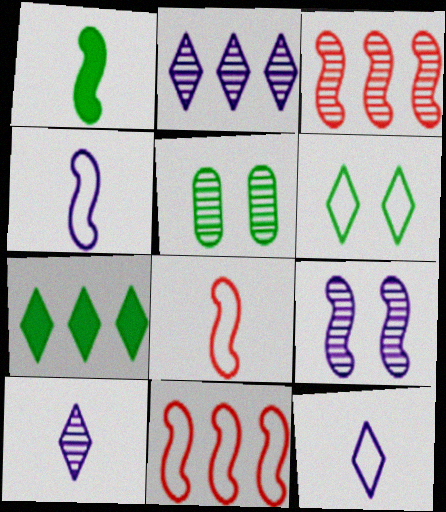[[1, 9, 11], 
[3, 5, 10]]